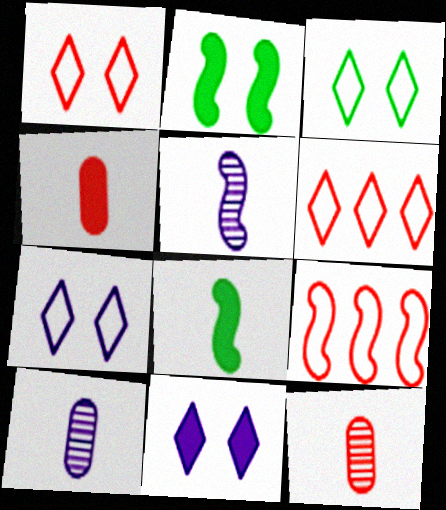[[1, 3, 7], 
[2, 5, 9], 
[2, 6, 10]]